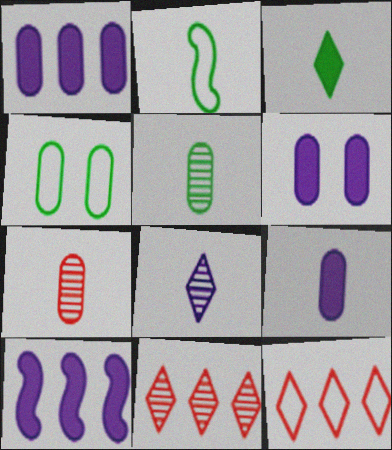[[1, 4, 7], 
[1, 6, 9], 
[2, 3, 5], 
[2, 6, 11]]